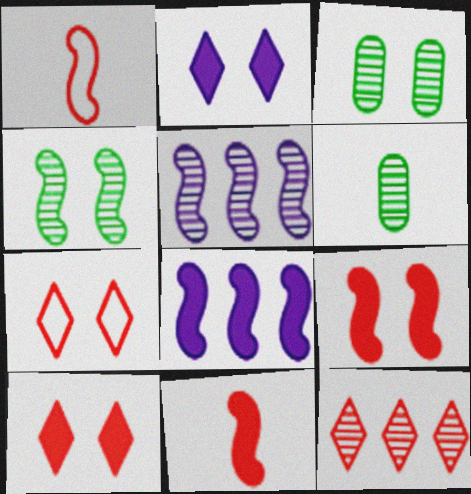[[1, 4, 8], 
[6, 7, 8]]